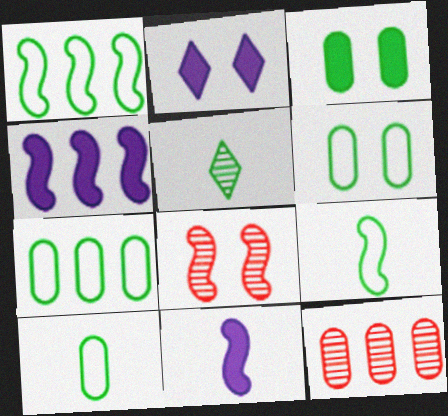[[1, 3, 5], 
[1, 8, 11], 
[2, 6, 8], 
[2, 9, 12], 
[4, 8, 9], 
[6, 7, 10]]